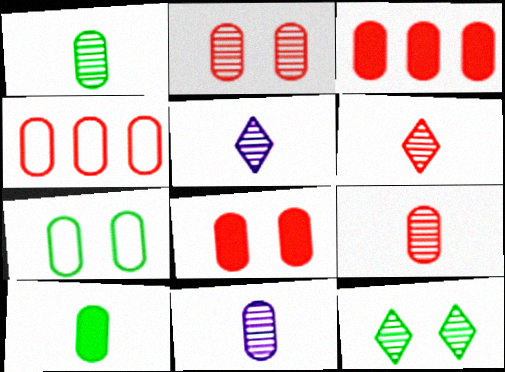[[1, 9, 11], 
[3, 7, 11], 
[4, 8, 9]]